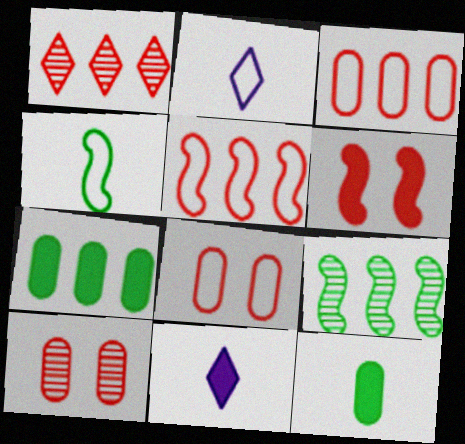[[6, 7, 11], 
[8, 9, 11]]